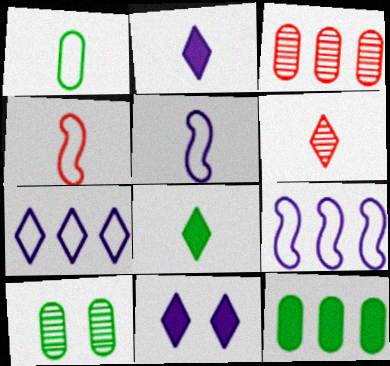[[1, 10, 12]]